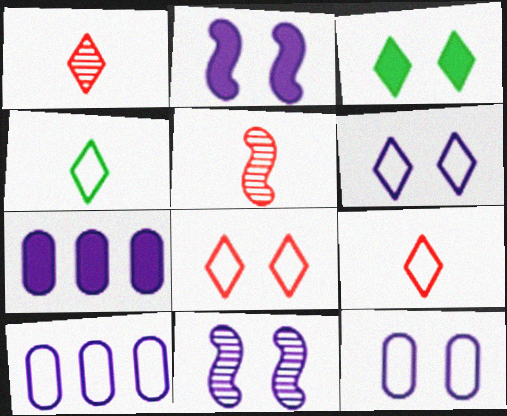[[3, 5, 10]]